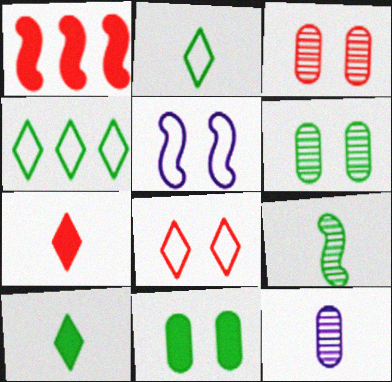[[1, 5, 9], 
[4, 9, 11]]